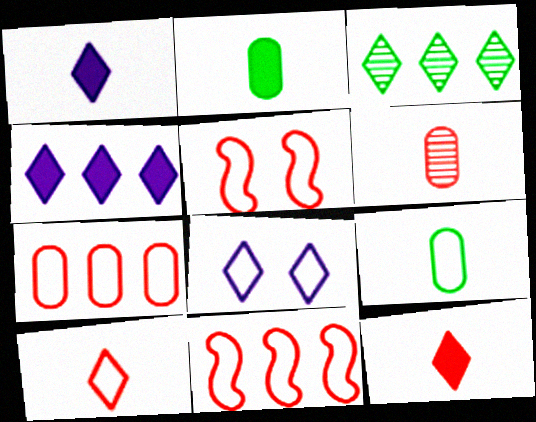[[3, 8, 12], 
[5, 7, 10], 
[8, 9, 11]]